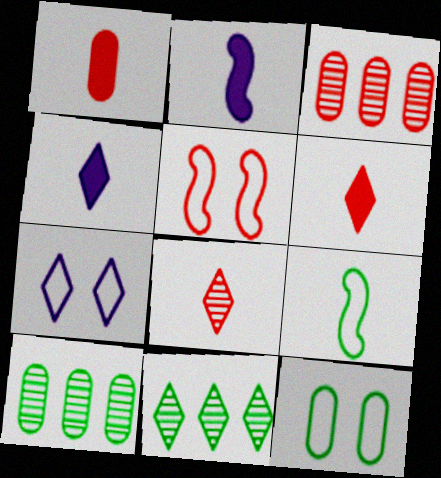[[3, 5, 6], 
[4, 5, 10], 
[5, 7, 12], 
[6, 7, 11]]